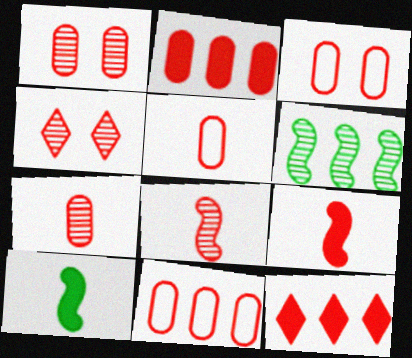[[1, 2, 5], 
[2, 3, 7], 
[3, 5, 11], 
[3, 8, 12], 
[4, 9, 11]]